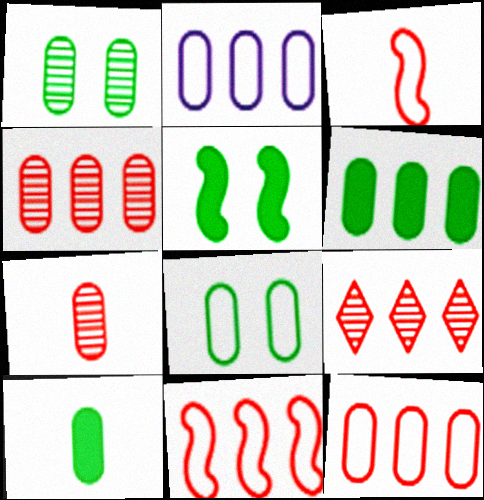[[2, 4, 6]]